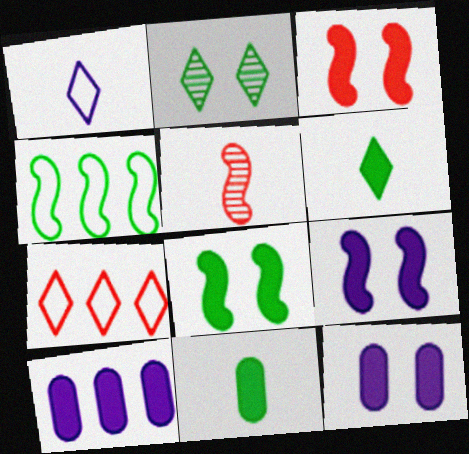[[1, 5, 11], 
[2, 4, 11], 
[3, 6, 10], 
[3, 8, 9], 
[4, 5, 9]]